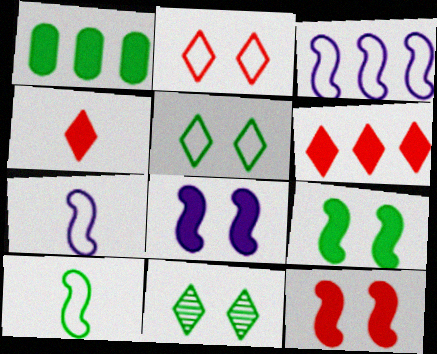[[1, 4, 8], 
[1, 10, 11], 
[8, 9, 12]]